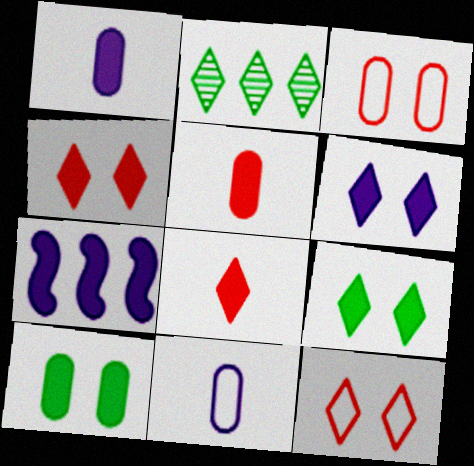[[1, 6, 7], 
[4, 6, 9], 
[5, 7, 9], 
[7, 8, 10]]